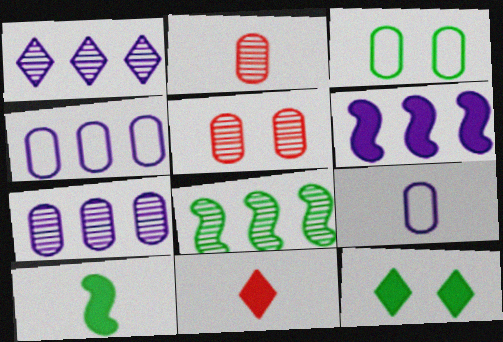[[1, 4, 6]]